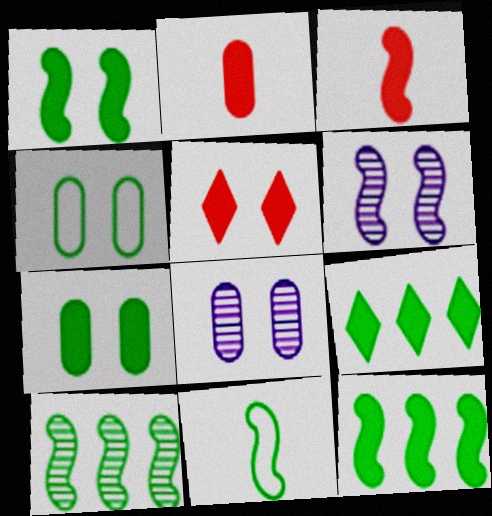[[1, 10, 11], 
[4, 5, 6]]